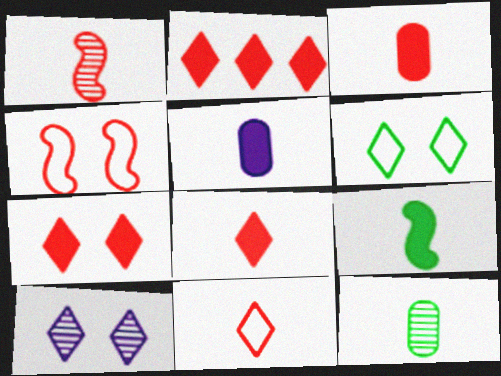[[1, 3, 11], 
[2, 7, 8], 
[5, 8, 9], 
[6, 7, 10]]